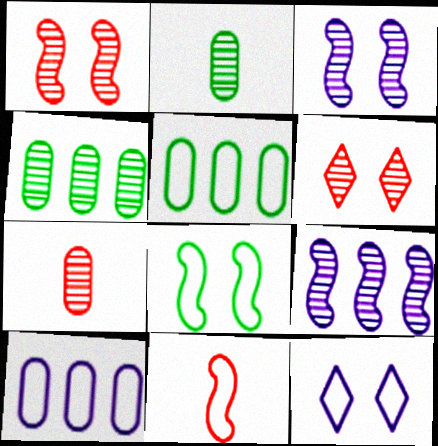[[2, 6, 9], 
[5, 11, 12]]